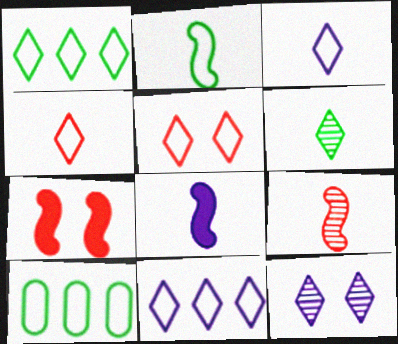[[1, 3, 5], 
[2, 8, 9]]